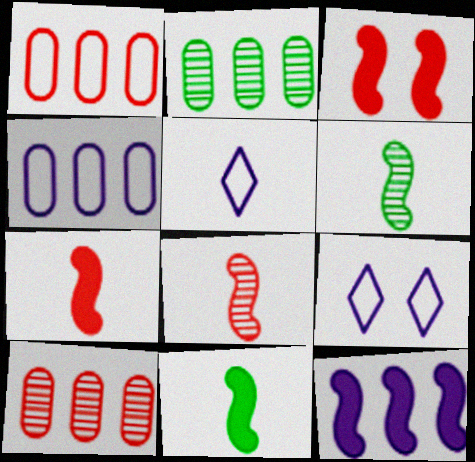[[2, 3, 5], 
[2, 7, 9], 
[3, 11, 12], 
[9, 10, 11]]